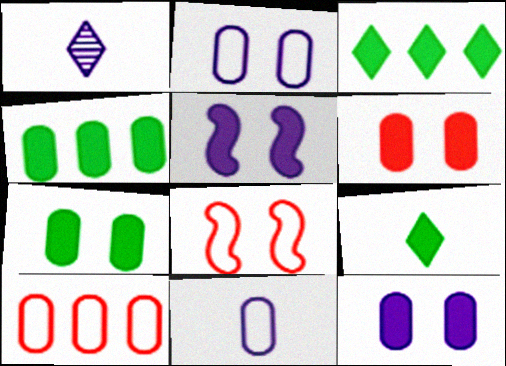[[1, 4, 8], 
[6, 7, 12]]